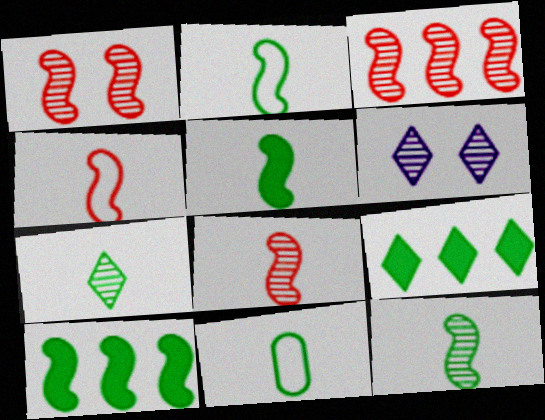[[1, 3, 8], 
[2, 5, 12], 
[5, 7, 11]]